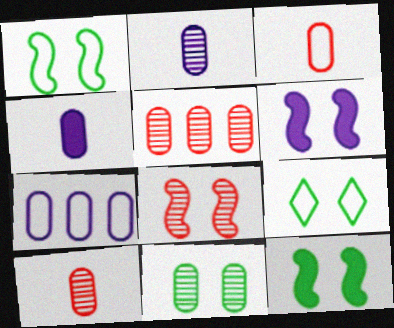[[1, 6, 8], 
[2, 5, 11], 
[9, 11, 12]]